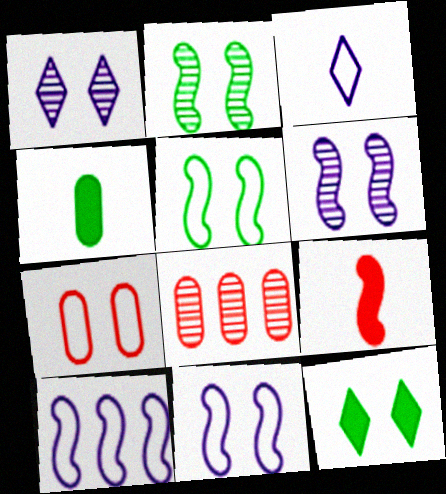[[2, 9, 10], 
[6, 7, 12]]